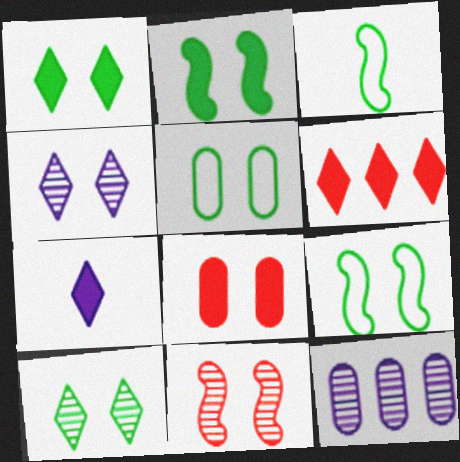[[1, 6, 7], 
[2, 5, 10], 
[4, 8, 9]]